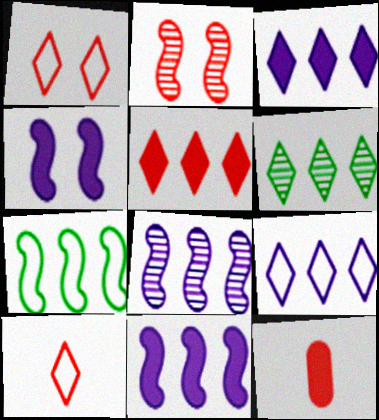[[5, 6, 9]]